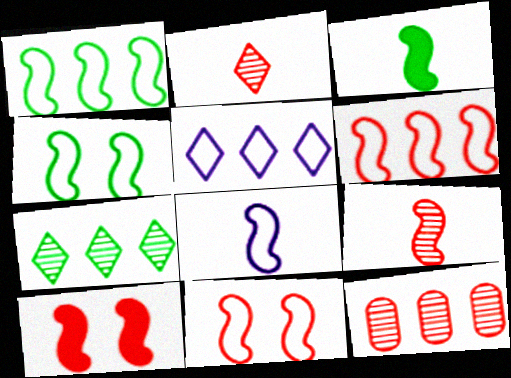[[1, 8, 11], 
[3, 8, 9], 
[4, 6, 8], 
[6, 9, 10]]